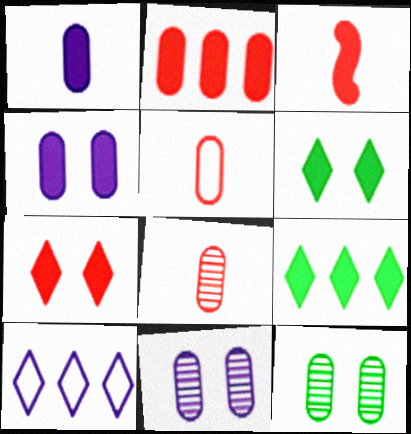[[2, 3, 7], 
[3, 4, 9], 
[3, 10, 12]]